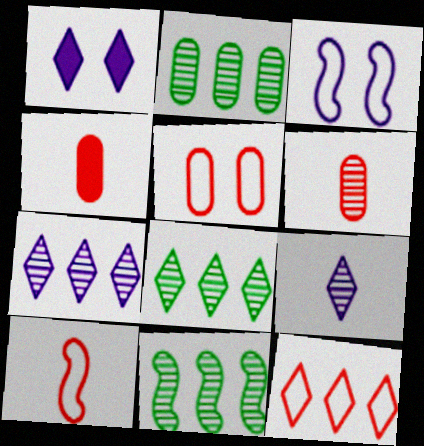[[1, 2, 10], 
[2, 8, 11], 
[3, 4, 8], 
[5, 10, 12]]